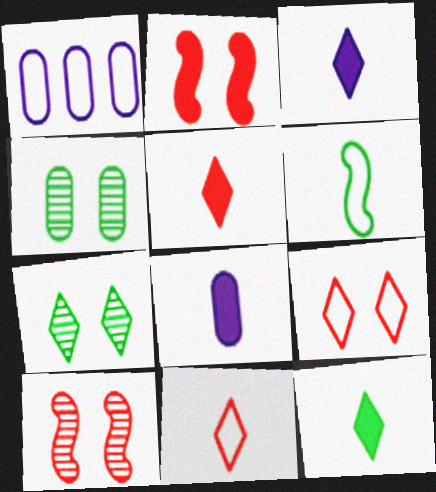[[1, 6, 9], 
[1, 10, 12], 
[3, 5, 12]]